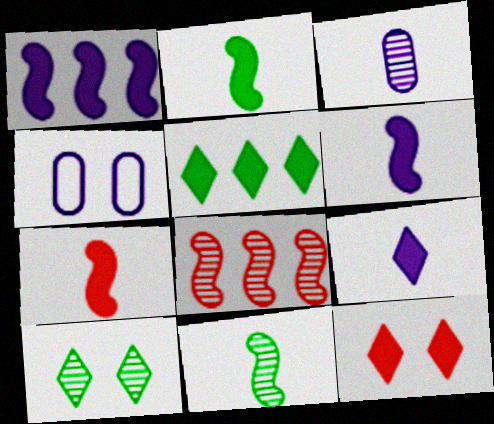[[2, 6, 7], 
[3, 8, 10], 
[5, 9, 12]]